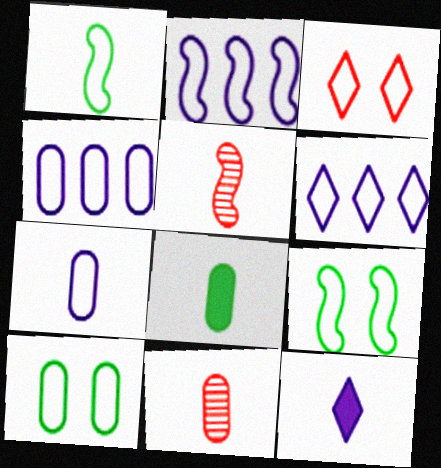[[1, 3, 4], 
[1, 11, 12], 
[2, 4, 6], 
[7, 8, 11]]